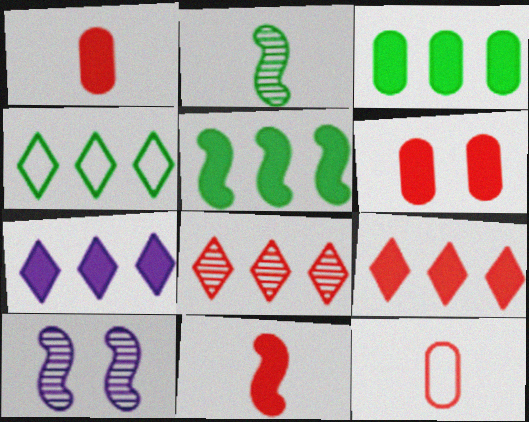[[1, 4, 10], 
[4, 7, 8], 
[6, 9, 11]]